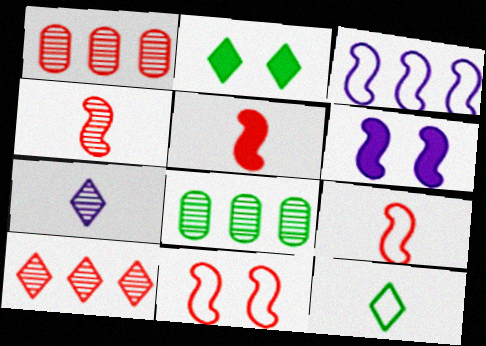[[1, 6, 12], 
[4, 5, 9]]